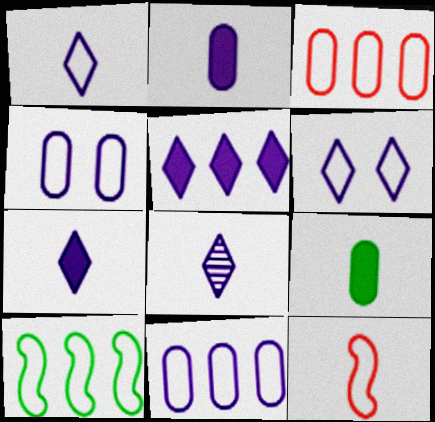[[1, 7, 8], 
[5, 6, 8], 
[8, 9, 12]]